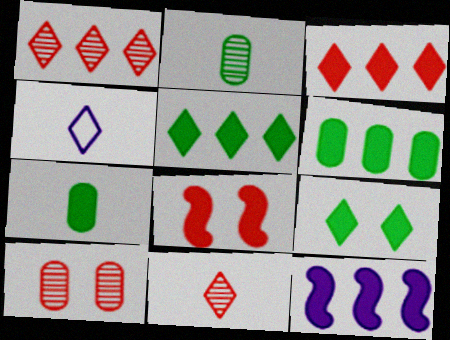[[1, 4, 9], 
[3, 6, 12]]